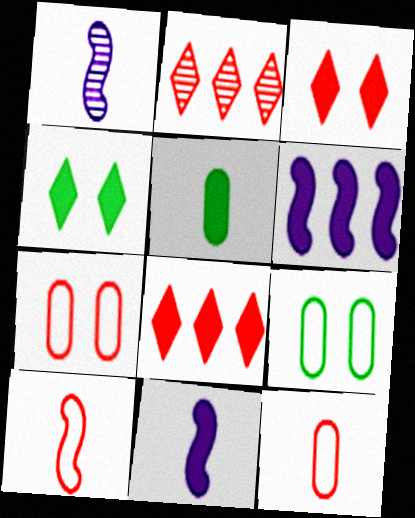[[1, 8, 9], 
[2, 9, 11], 
[3, 5, 6]]